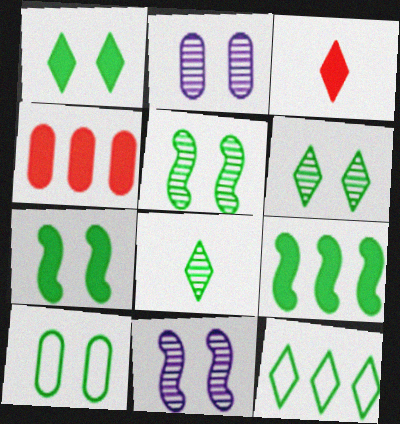[[1, 5, 10], 
[1, 8, 12], 
[6, 7, 10], 
[8, 9, 10]]